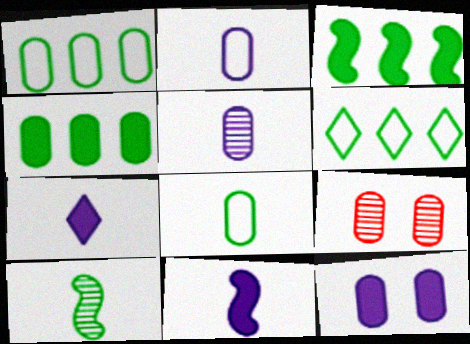[[2, 4, 9], 
[6, 9, 11]]